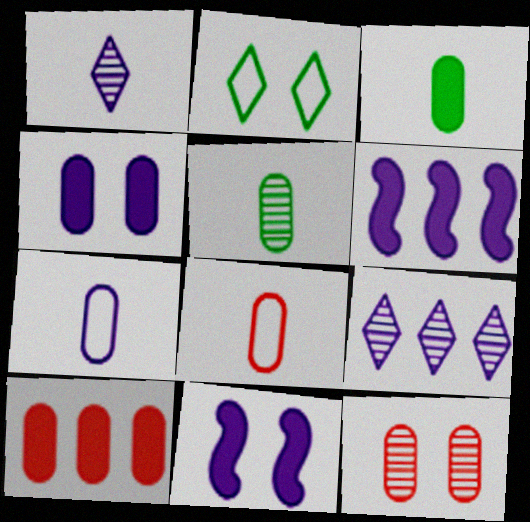[[2, 11, 12], 
[3, 4, 10], 
[7, 9, 11], 
[8, 10, 12]]